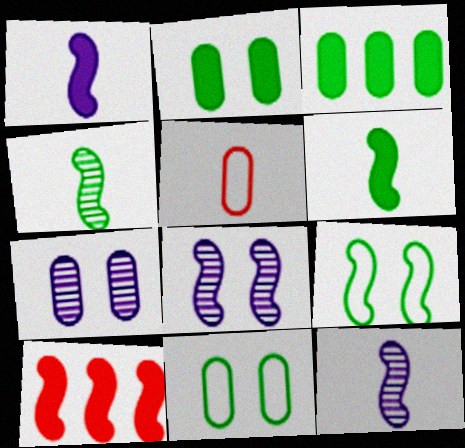[[3, 5, 7], 
[9, 10, 12]]